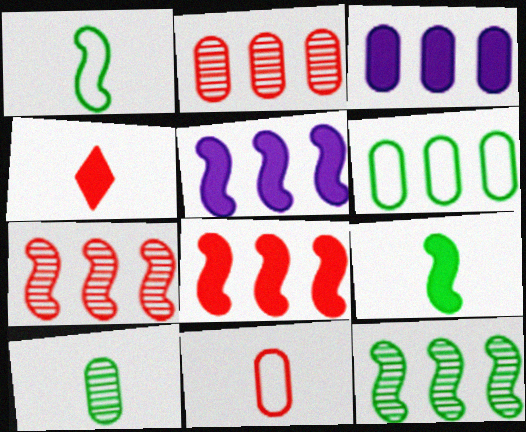[[2, 3, 6]]